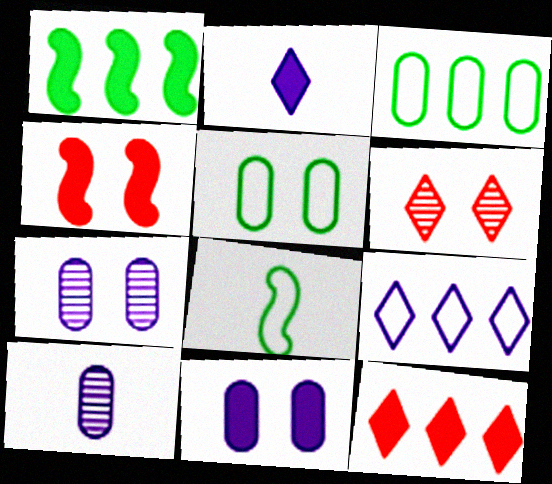[[7, 8, 12]]